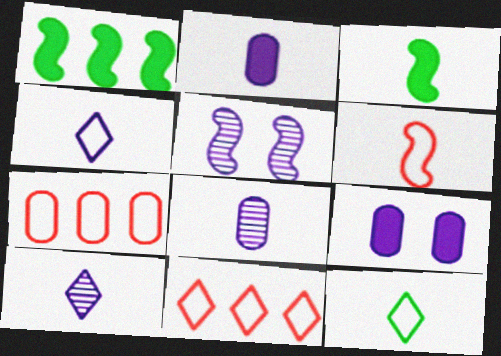[[1, 5, 6]]